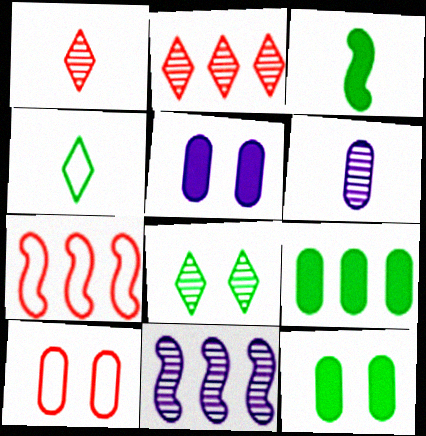[[6, 9, 10]]